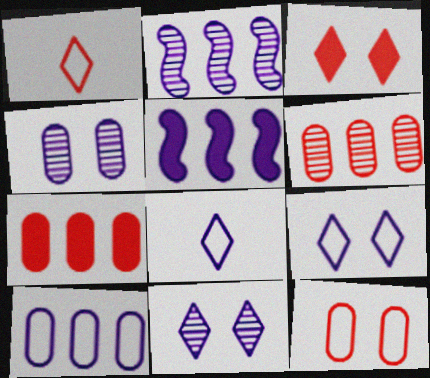[[4, 5, 8]]